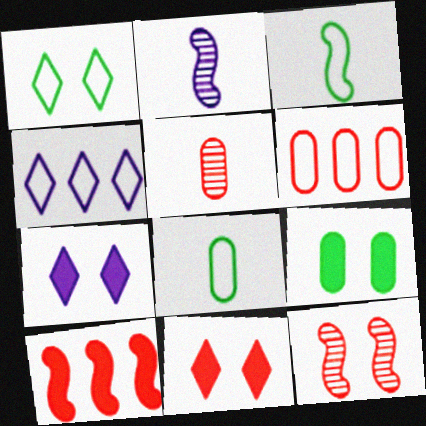[]